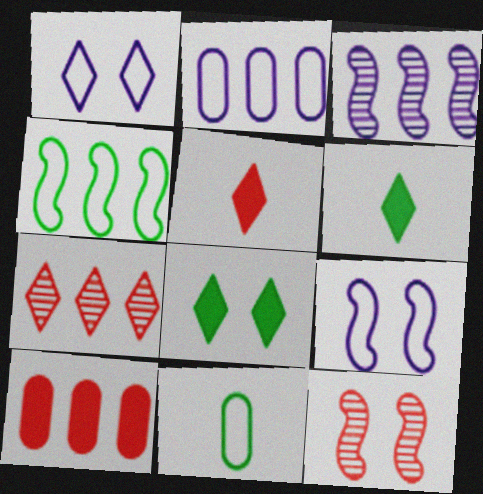[[1, 6, 7], 
[2, 6, 12]]